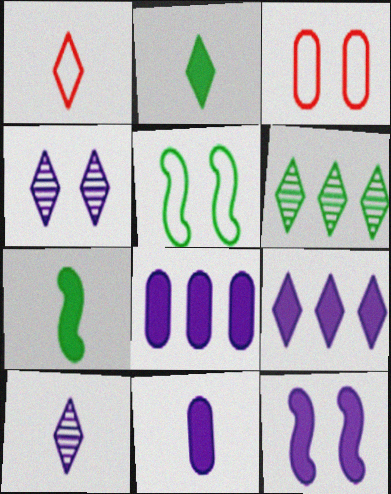[[1, 2, 10], 
[9, 11, 12]]